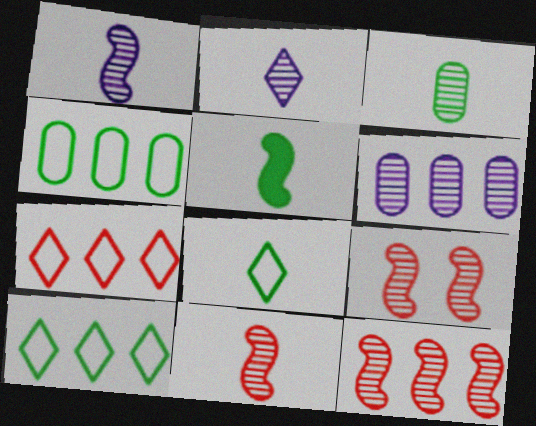[[2, 3, 11], 
[3, 5, 8], 
[9, 11, 12]]